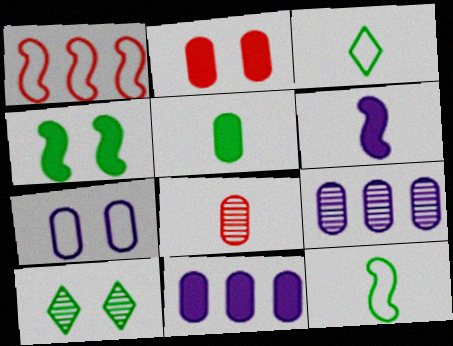[[1, 3, 7], 
[2, 5, 11], 
[3, 6, 8]]